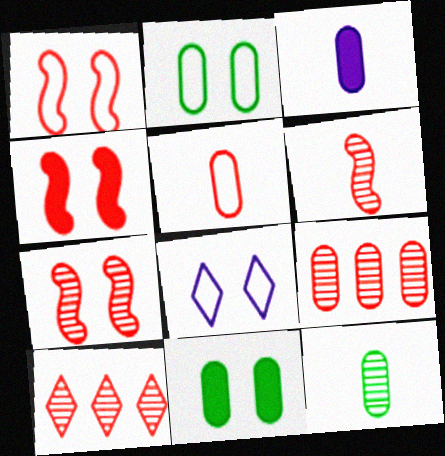[[1, 2, 8], 
[1, 4, 7], 
[2, 3, 9], 
[3, 5, 12], 
[4, 5, 10], 
[7, 8, 11]]